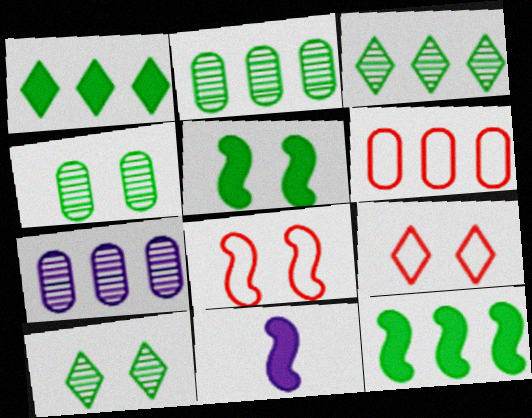[[2, 9, 11], 
[6, 10, 11]]